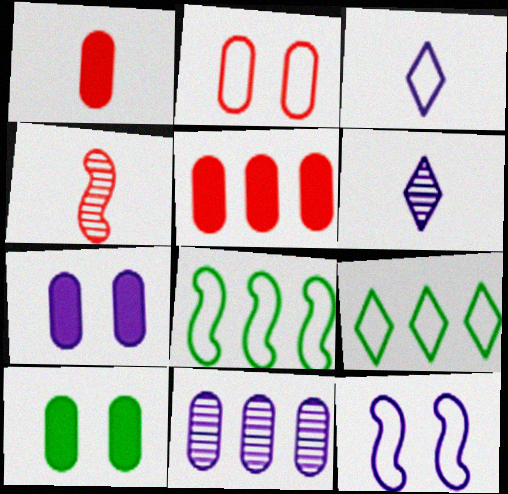[[2, 3, 8], 
[4, 7, 9]]